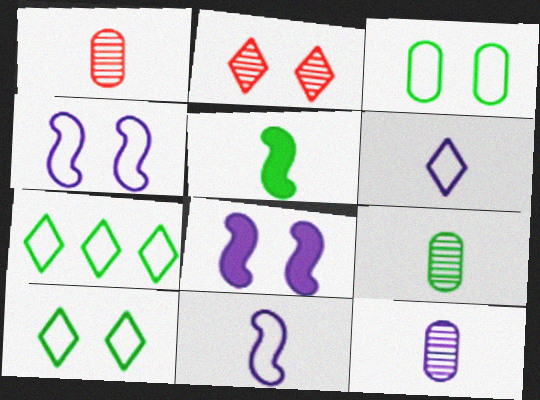[[1, 5, 6], 
[1, 7, 8], 
[1, 9, 12], 
[2, 3, 8]]